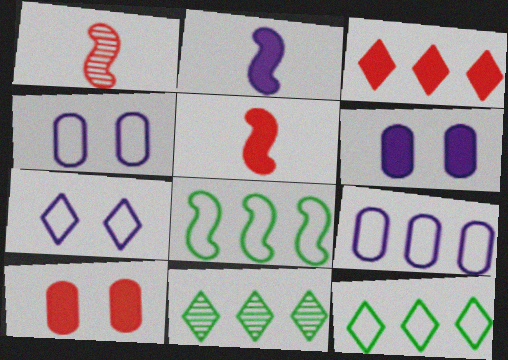[[1, 6, 12], 
[3, 5, 10], 
[4, 5, 11]]